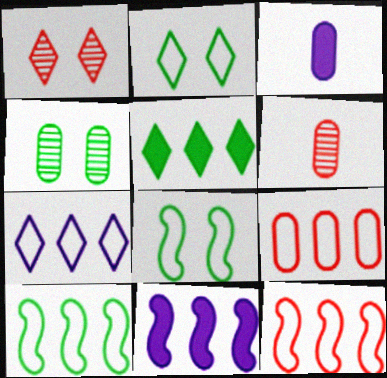[[1, 3, 10], 
[2, 6, 11], 
[3, 4, 9], 
[7, 9, 10]]